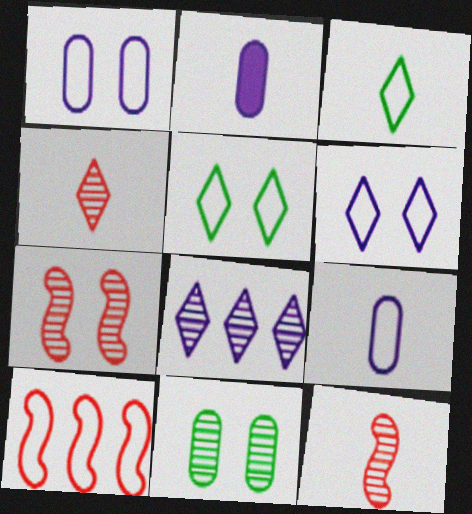[[1, 3, 10], 
[2, 3, 12], 
[5, 9, 10], 
[8, 11, 12]]